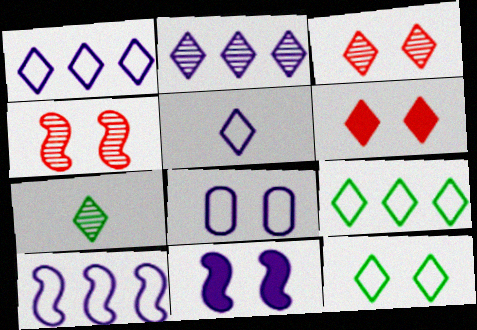[[1, 6, 7], 
[2, 3, 7], 
[5, 8, 10]]